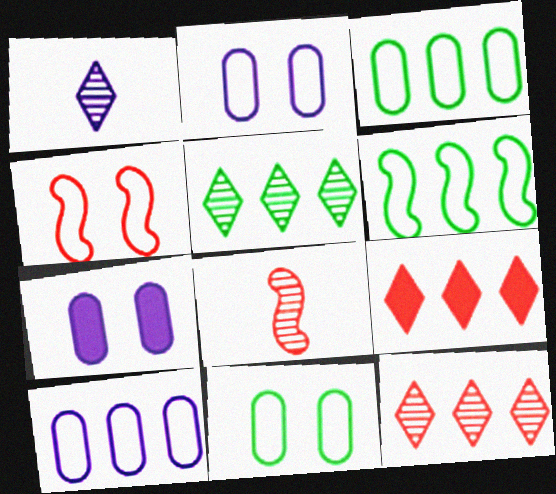[]